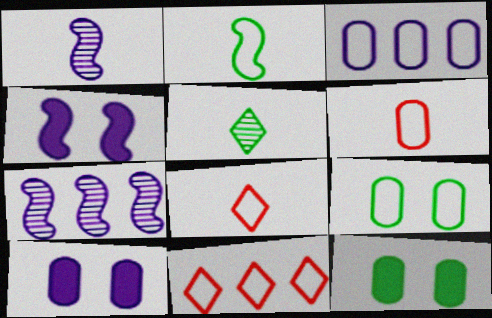[[1, 11, 12], 
[3, 6, 9], 
[7, 8, 12]]